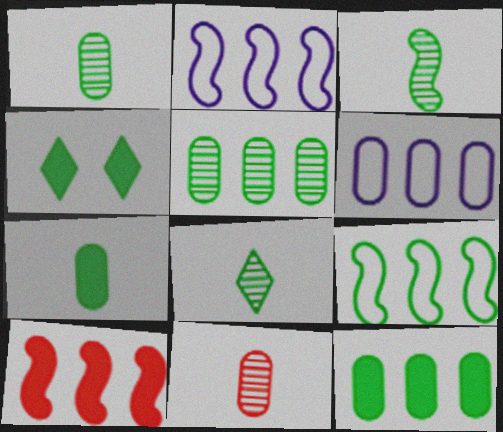[[1, 3, 8], 
[1, 4, 9], 
[2, 4, 11]]